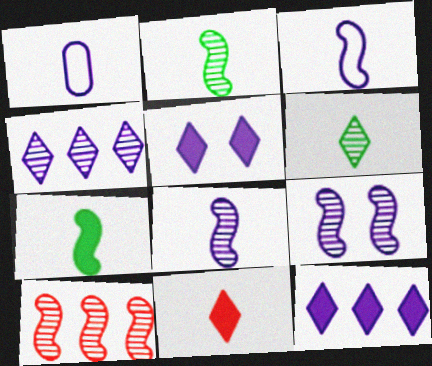[[1, 2, 11], 
[1, 9, 12], 
[2, 9, 10]]